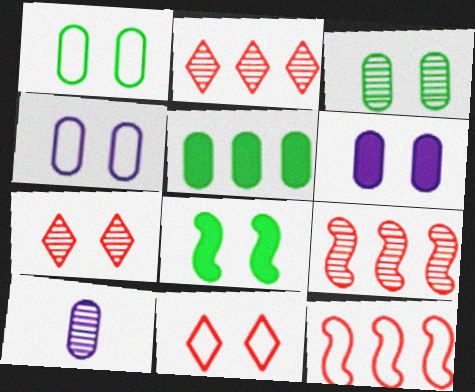[[4, 7, 8]]